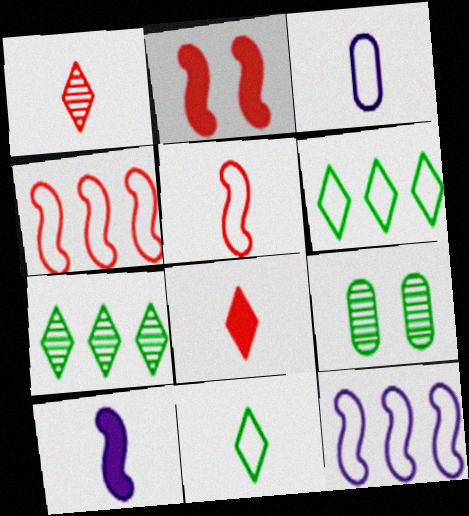[[2, 3, 7], 
[3, 5, 11], 
[8, 9, 12]]